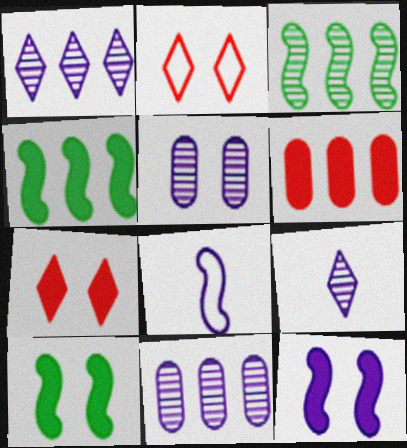[[2, 5, 10]]